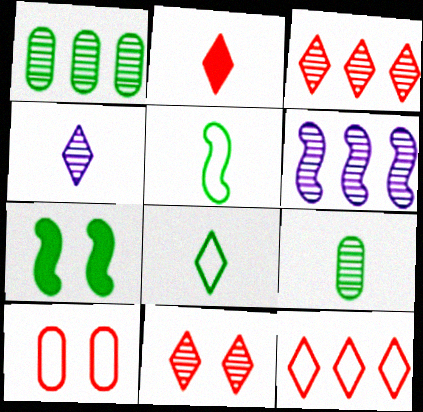[[1, 3, 6], 
[1, 7, 8], 
[2, 4, 8], 
[2, 11, 12], 
[6, 9, 11]]